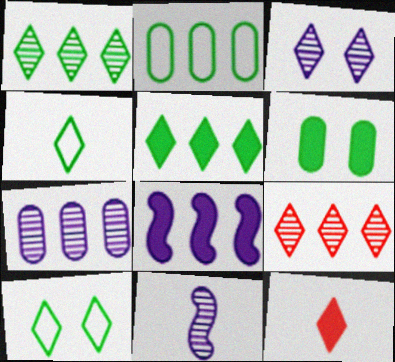[[2, 8, 9], 
[3, 7, 11], 
[6, 8, 12]]